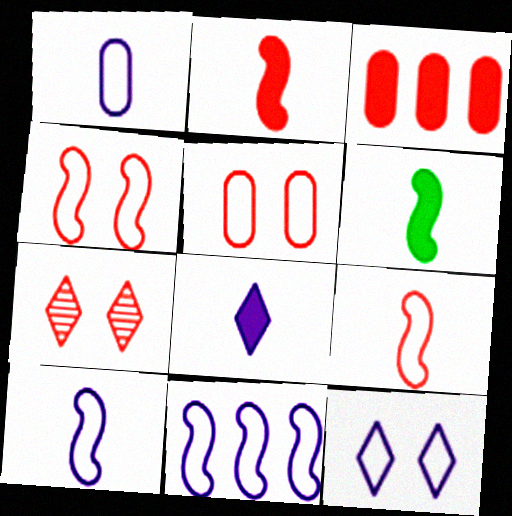[[1, 11, 12], 
[3, 7, 9]]